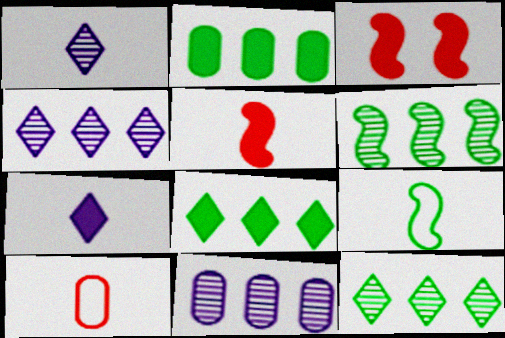[[2, 3, 7]]